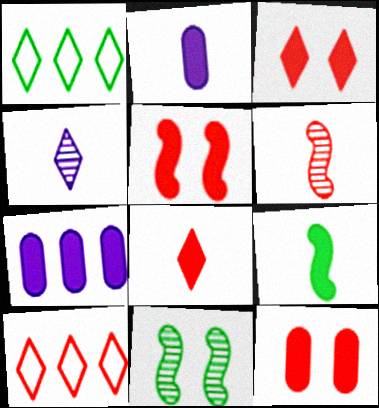[[1, 3, 4], 
[2, 8, 9], 
[2, 10, 11], 
[3, 5, 12], 
[3, 7, 9], 
[6, 10, 12]]